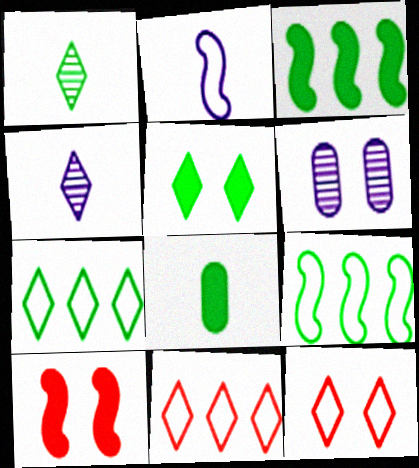[[1, 5, 7], 
[3, 5, 8], 
[4, 5, 11]]